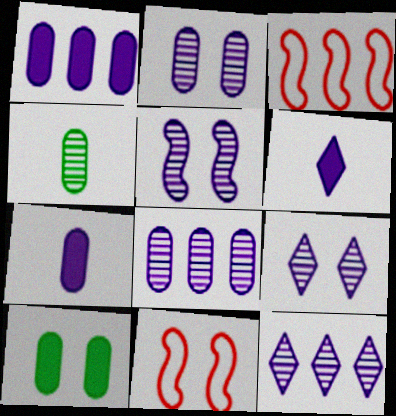[[2, 5, 9], 
[9, 10, 11]]